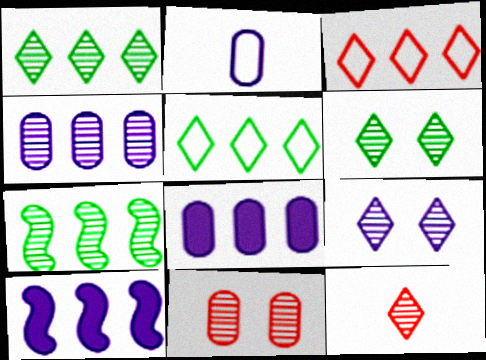[[1, 9, 12], 
[2, 9, 10], 
[3, 7, 8]]